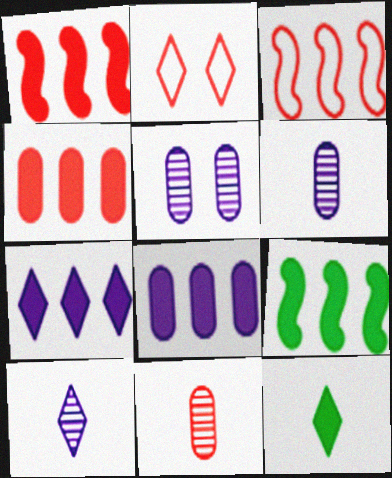[[1, 2, 11], 
[2, 6, 9], 
[3, 5, 12], 
[4, 7, 9]]